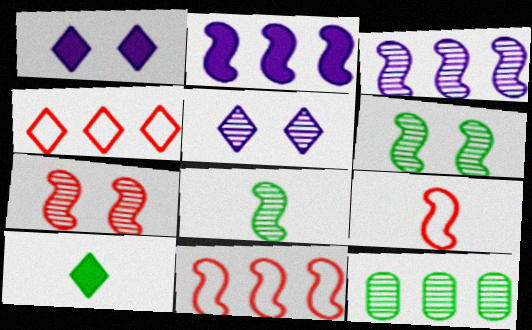[[1, 9, 12], 
[2, 4, 12], 
[2, 6, 9], 
[3, 7, 8], 
[4, 5, 10]]